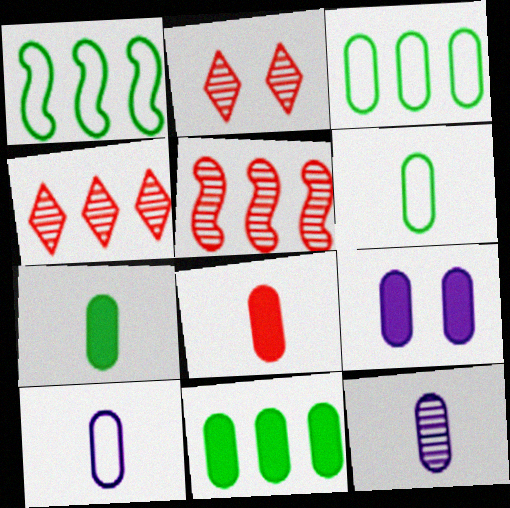[[6, 8, 12], 
[8, 9, 11]]